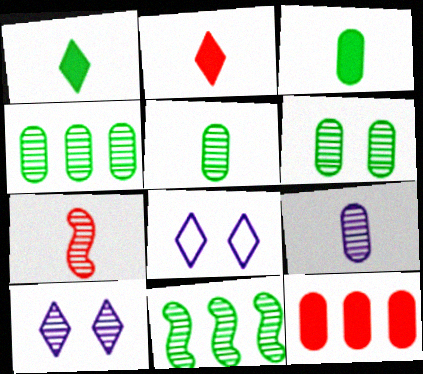[[4, 5, 6], 
[4, 7, 10]]